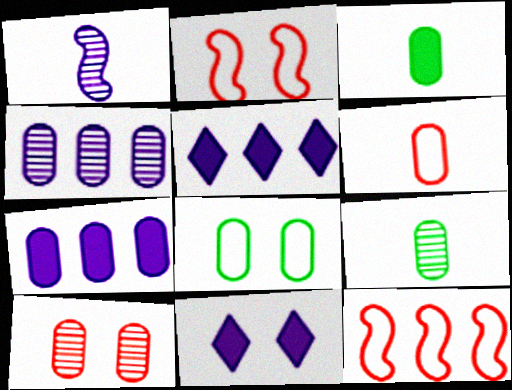[[2, 5, 9], 
[4, 9, 10], 
[9, 11, 12]]